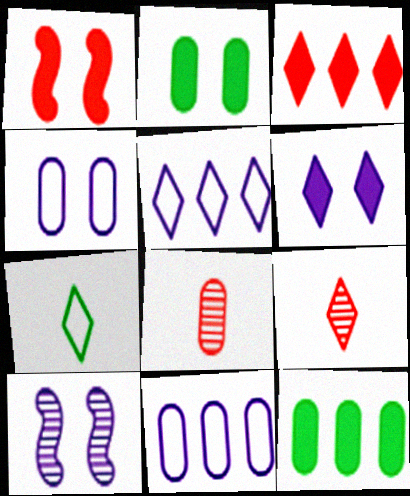[[1, 2, 6], 
[2, 8, 11], 
[4, 6, 10], 
[4, 8, 12]]